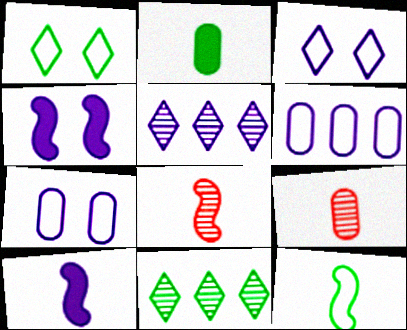[[5, 7, 10], 
[8, 10, 12]]